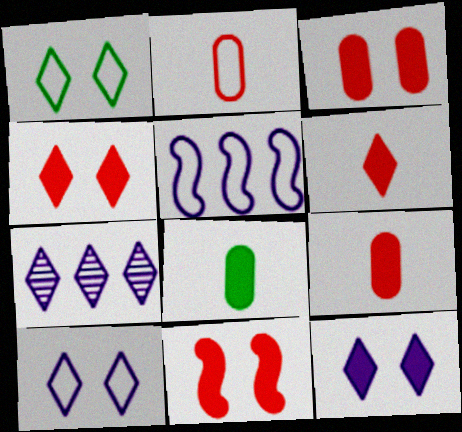[[1, 2, 5], 
[1, 6, 7], 
[3, 4, 11]]